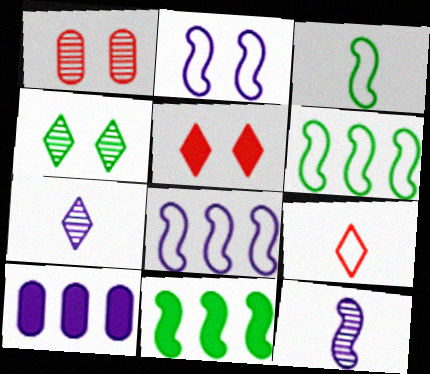[[2, 7, 10]]